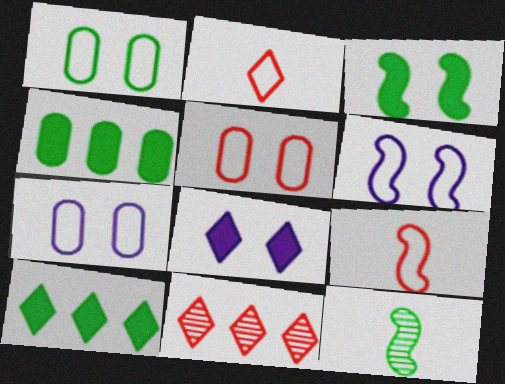[[1, 5, 7], 
[1, 10, 12]]